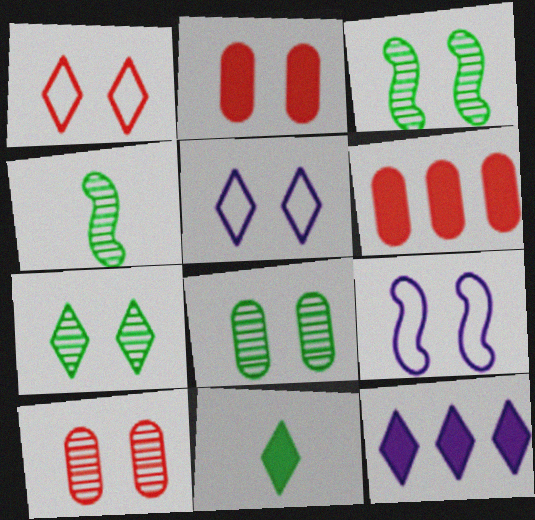[[2, 3, 5], 
[2, 7, 9], 
[3, 7, 8], 
[4, 5, 6]]